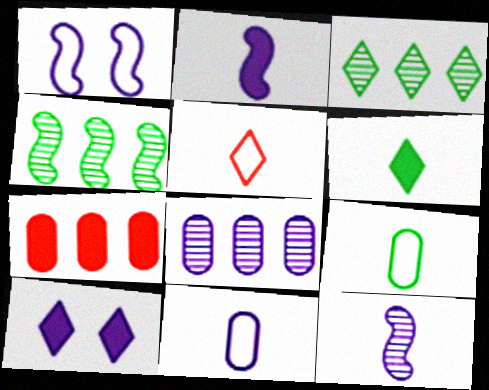[[3, 5, 10]]